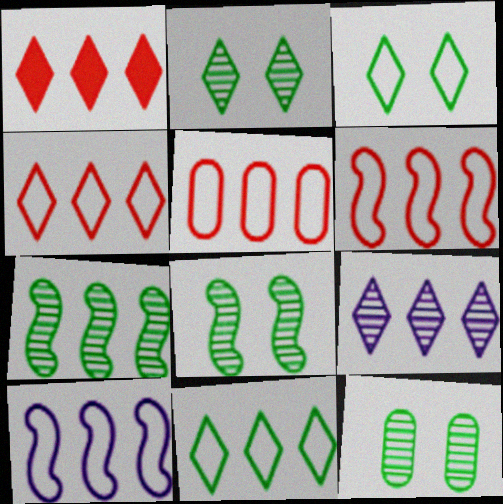[[1, 9, 11], 
[2, 8, 12], 
[4, 5, 6], 
[5, 10, 11]]